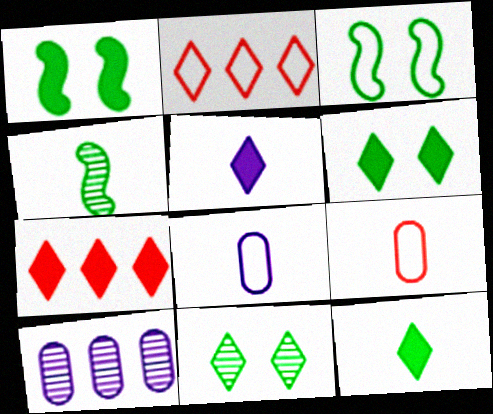[[2, 3, 8], 
[2, 5, 11], 
[4, 5, 9], 
[5, 6, 7]]